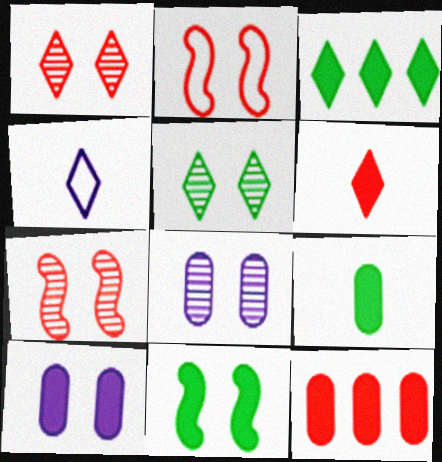[[1, 3, 4], 
[2, 5, 10], 
[3, 9, 11], 
[5, 7, 8], 
[9, 10, 12]]